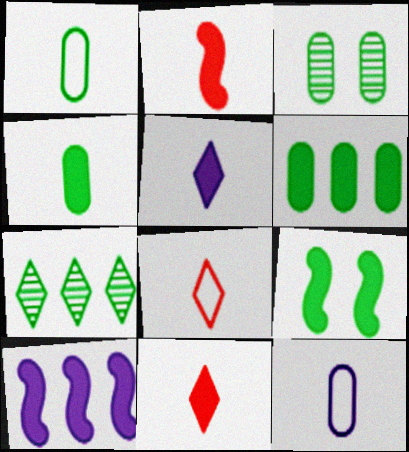[[1, 3, 6], 
[1, 7, 9], 
[2, 4, 5], 
[2, 9, 10], 
[3, 8, 10]]